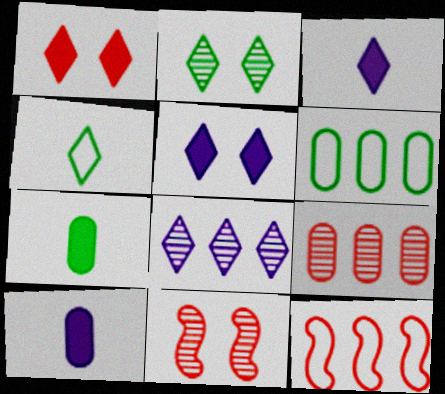[[1, 4, 8], 
[2, 10, 12], 
[3, 6, 11]]